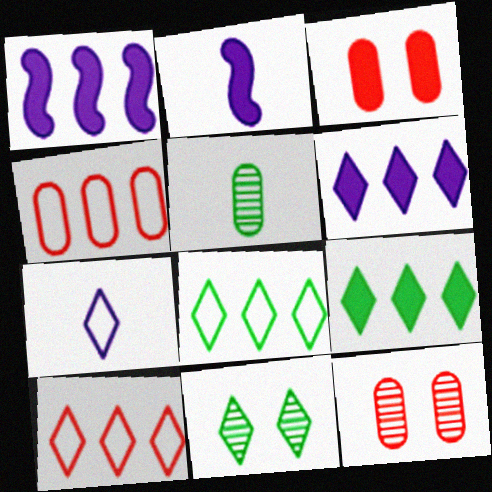[[2, 3, 9], 
[2, 4, 11], 
[2, 8, 12]]